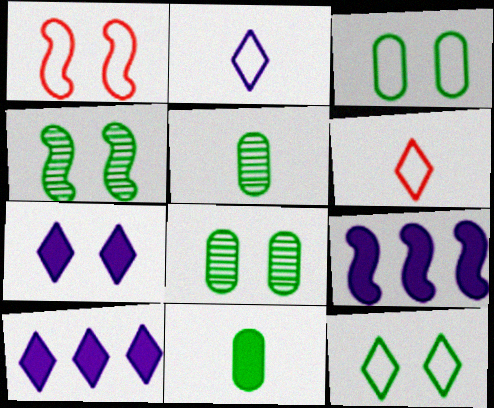[[1, 5, 10], 
[1, 7, 8], 
[6, 8, 9]]